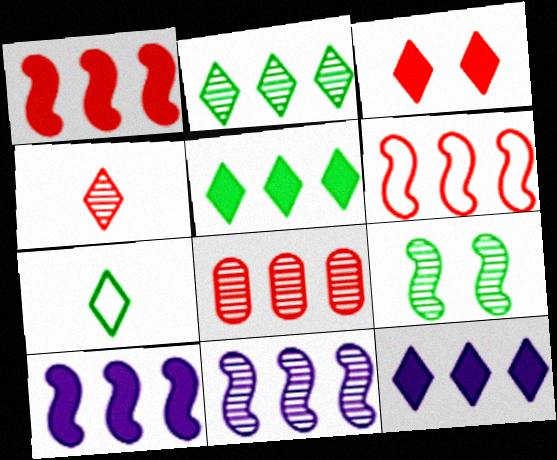[[2, 8, 11]]